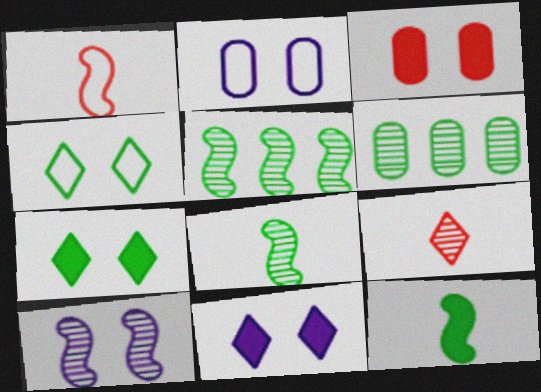[[1, 6, 11], 
[2, 10, 11], 
[3, 4, 10], 
[4, 6, 12], 
[6, 9, 10]]